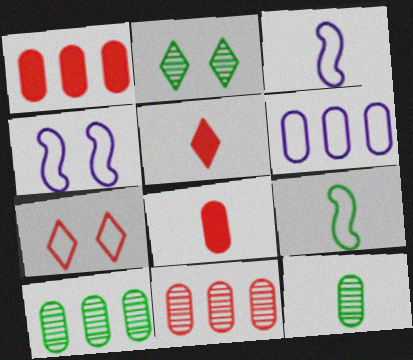[[1, 2, 3], 
[1, 6, 10], 
[3, 5, 12], 
[4, 5, 10], 
[6, 7, 9]]